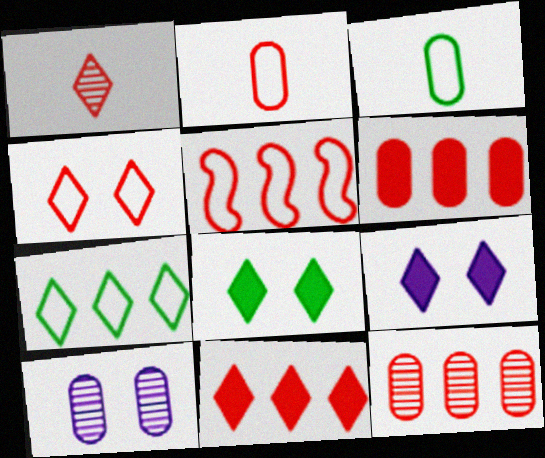[[1, 4, 11], 
[1, 7, 9], 
[2, 4, 5], 
[3, 6, 10], 
[5, 11, 12]]